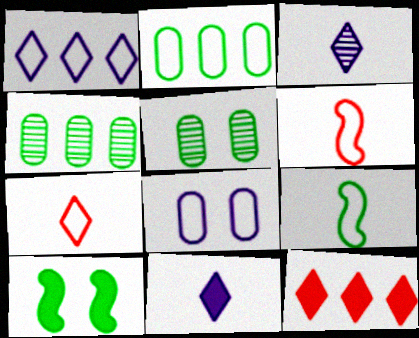[]